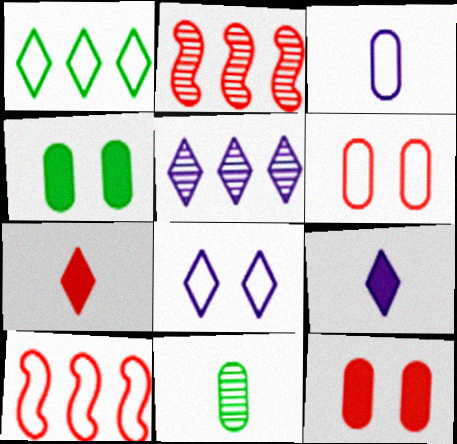[[2, 6, 7], 
[5, 8, 9]]